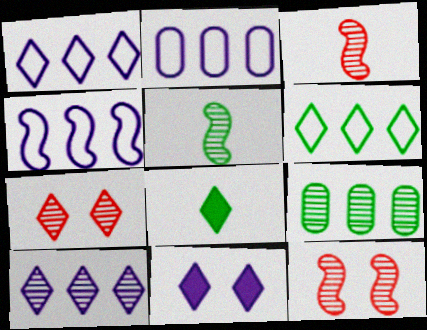[[1, 2, 4], 
[1, 7, 8], 
[2, 8, 12]]